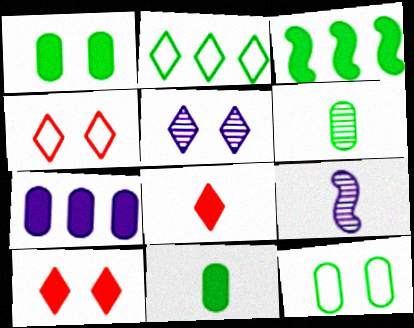[[2, 5, 8]]